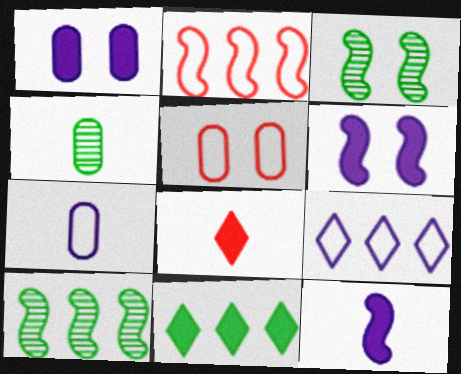[[2, 3, 12]]